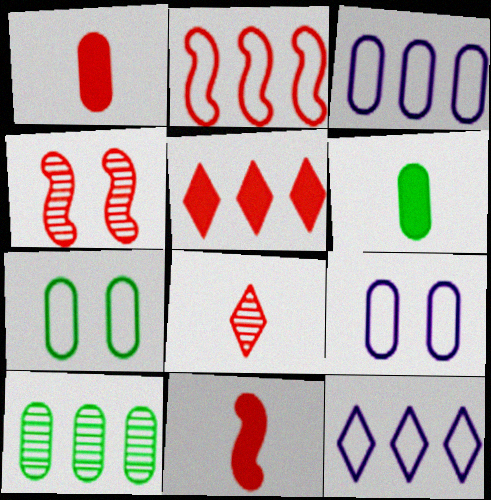[[1, 9, 10], 
[2, 4, 11], 
[4, 6, 12], 
[6, 7, 10]]